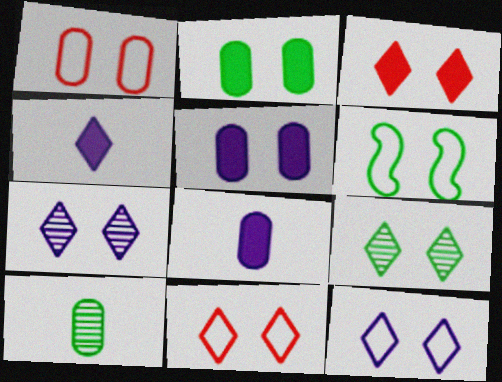[[1, 6, 12], 
[2, 6, 9], 
[3, 9, 12]]